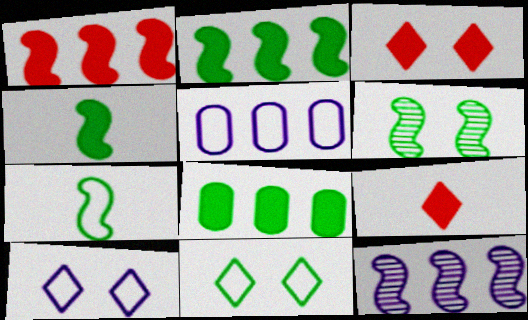[[2, 6, 7], 
[5, 6, 9]]